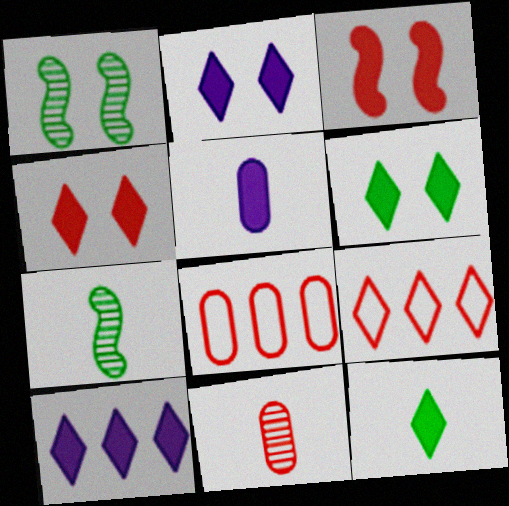[[1, 5, 9], 
[2, 4, 6], 
[2, 7, 8], 
[3, 9, 11], 
[4, 10, 12]]